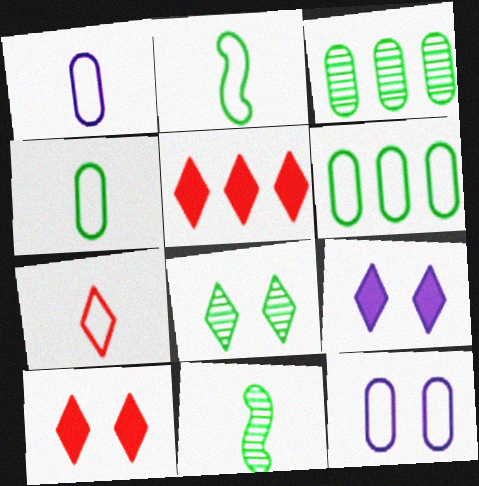[[1, 2, 7], 
[3, 8, 11], 
[5, 11, 12]]